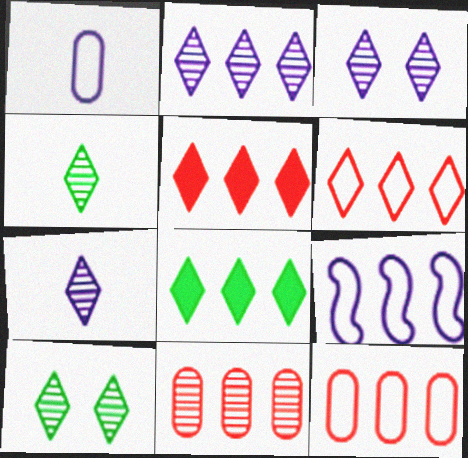[[2, 3, 7], 
[2, 6, 8], 
[8, 9, 11]]